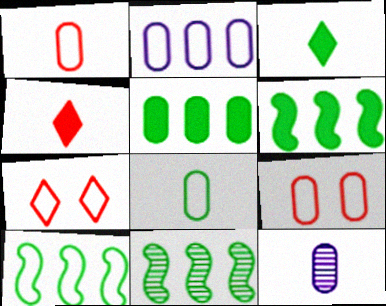[[2, 8, 9], 
[5, 9, 12], 
[6, 7, 12], 
[6, 10, 11]]